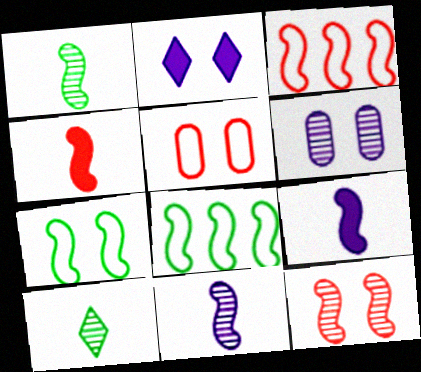[[3, 4, 12], 
[8, 9, 12]]